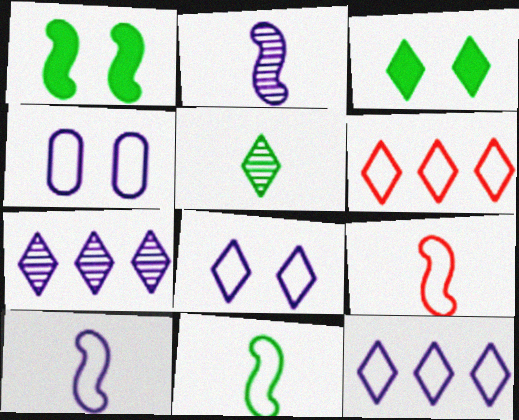[[4, 6, 11], 
[4, 10, 12], 
[9, 10, 11]]